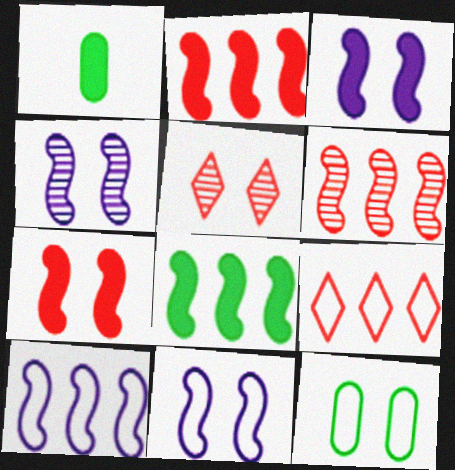[[1, 4, 9], 
[1, 5, 10], 
[3, 4, 11], 
[3, 5, 12], 
[6, 8, 10]]